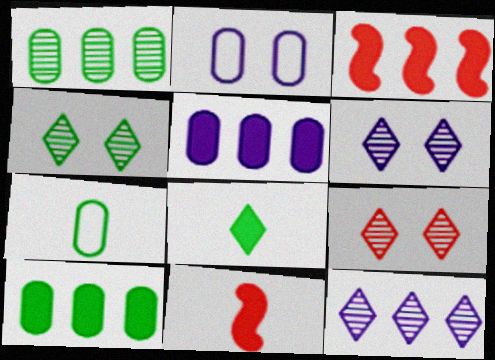[[3, 6, 7], 
[4, 6, 9]]